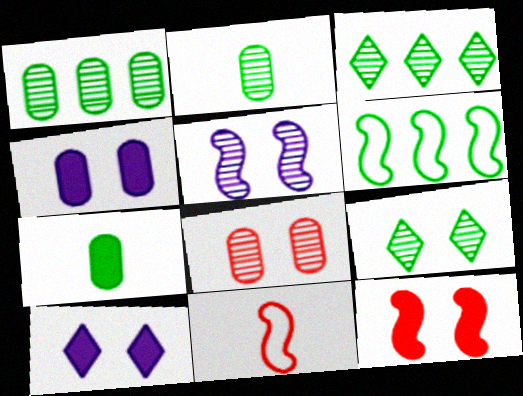[[1, 10, 11], 
[3, 4, 11], 
[5, 8, 9], 
[6, 7, 9]]